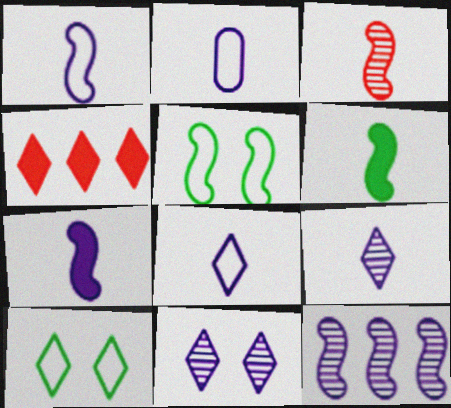[[1, 2, 8], 
[1, 3, 6], 
[2, 7, 9], 
[4, 9, 10]]